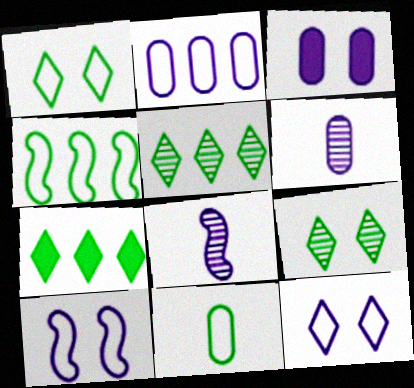[[1, 4, 11], 
[2, 3, 6]]